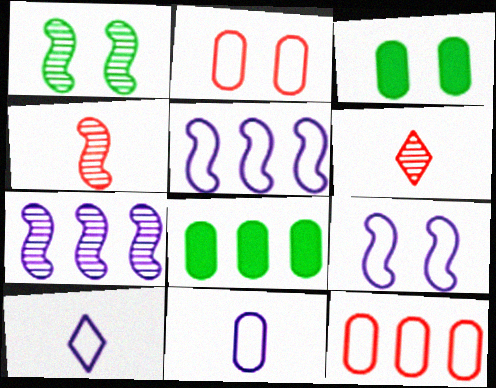[[1, 4, 7], 
[3, 5, 6], 
[6, 8, 9]]